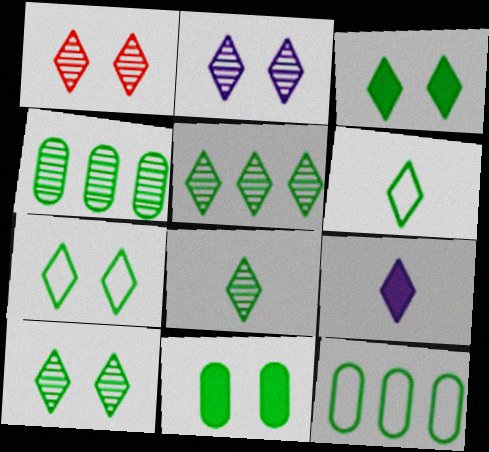[[1, 2, 10], 
[3, 5, 6], 
[3, 7, 10], 
[5, 8, 10]]